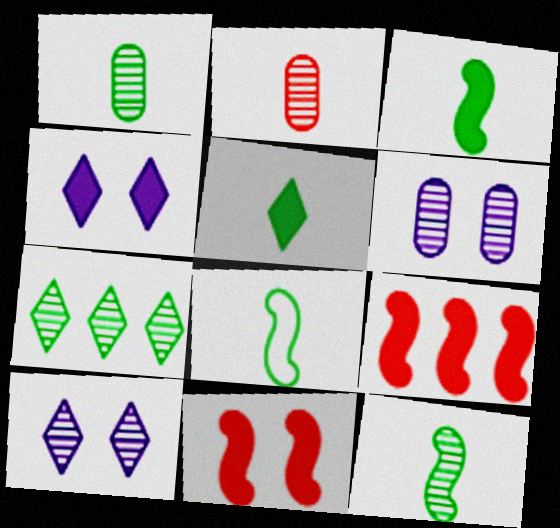[[1, 5, 8], 
[3, 8, 12]]